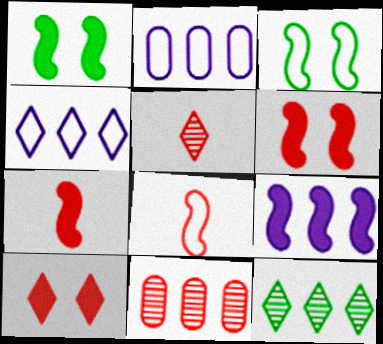[[1, 2, 5], 
[1, 7, 9], 
[8, 10, 11]]